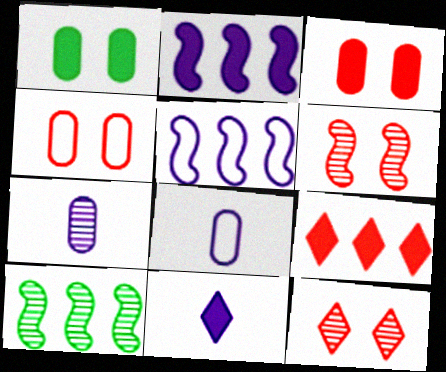[[4, 10, 11], 
[7, 10, 12]]